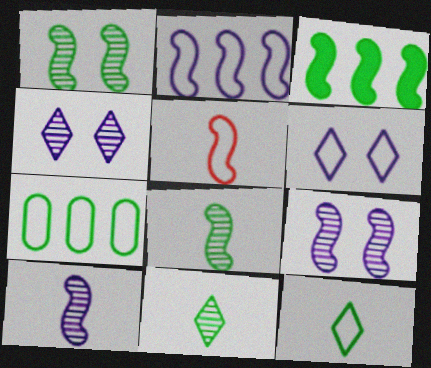[[3, 5, 9], 
[5, 6, 7]]